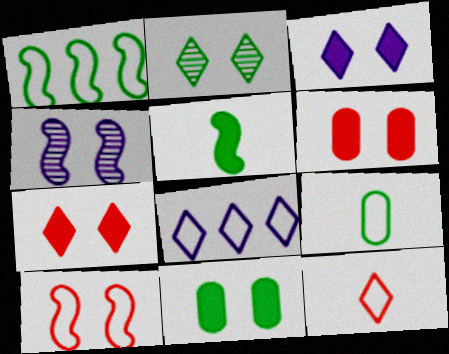[[8, 9, 10]]